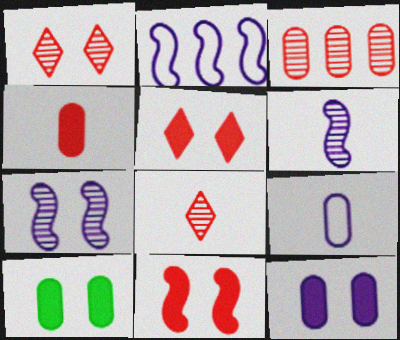[[2, 8, 10], 
[3, 9, 10]]